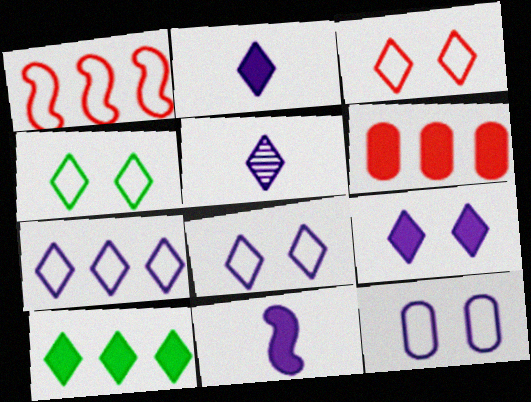[[3, 4, 8], 
[3, 5, 10], 
[5, 7, 9]]